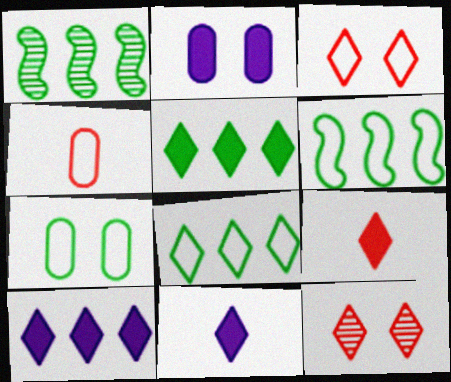[[8, 11, 12]]